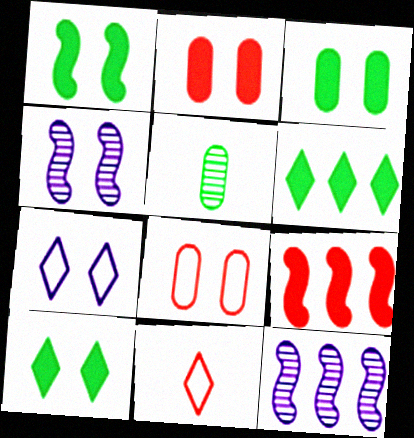[[1, 3, 10], 
[3, 11, 12], 
[4, 8, 10], 
[5, 7, 9]]